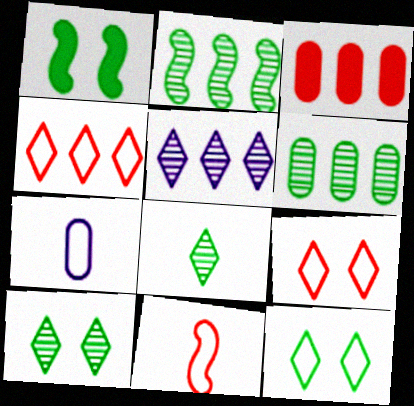[]